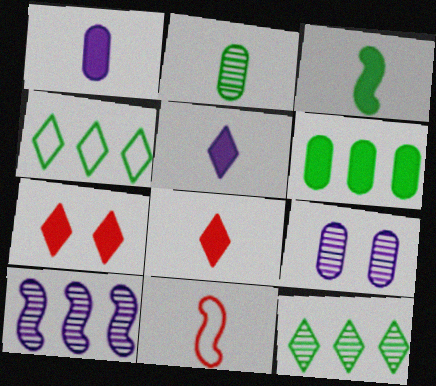[[1, 3, 8], 
[2, 5, 11]]